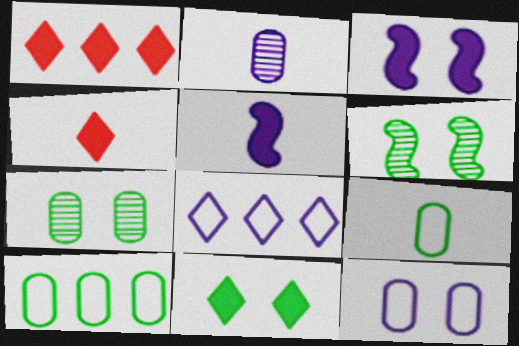[[2, 3, 8]]